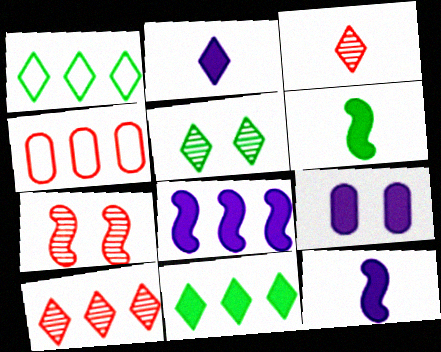[[2, 8, 9], 
[4, 5, 12]]